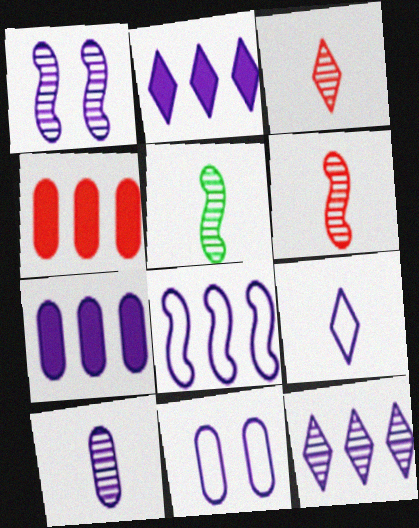[[1, 7, 9], 
[1, 10, 12], 
[3, 5, 10], 
[7, 8, 12], 
[7, 10, 11], 
[8, 9, 11]]